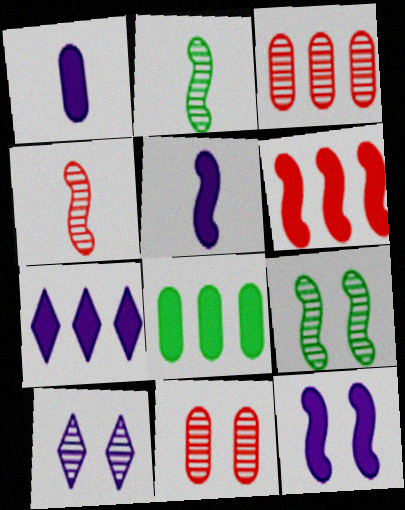[[1, 7, 12], 
[2, 3, 10], 
[6, 7, 8], 
[9, 10, 11]]